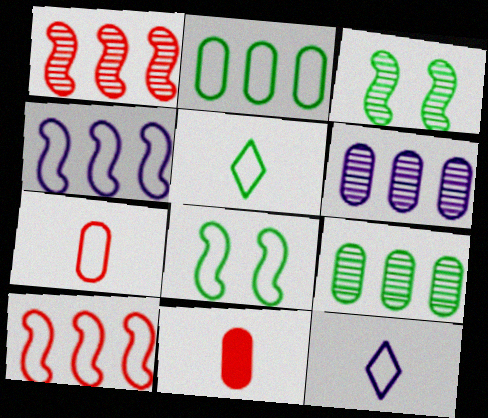[[2, 5, 8]]